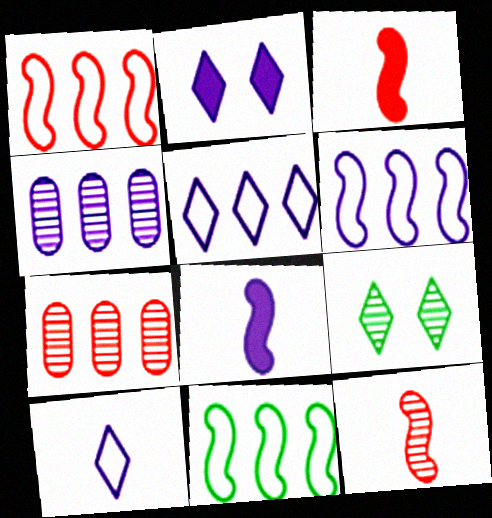[[1, 6, 11], 
[4, 9, 12]]